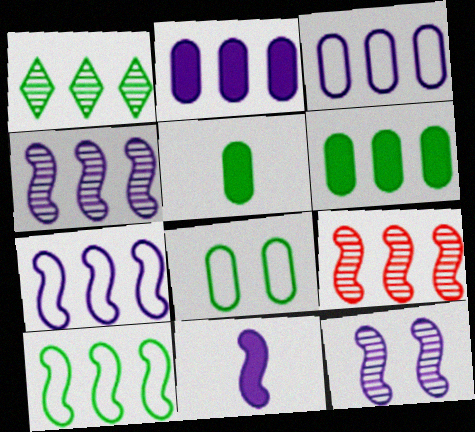[[1, 6, 10], 
[7, 11, 12]]